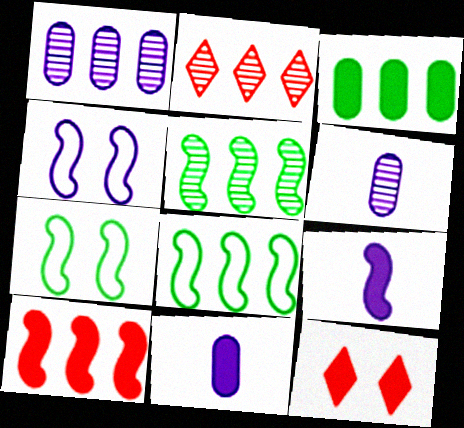[[1, 2, 5], 
[2, 7, 11], 
[3, 9, 12], 
[6, 8, 12]]